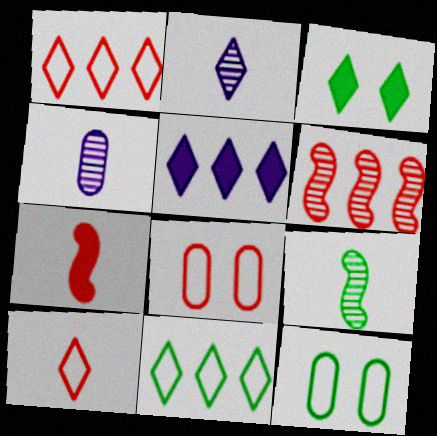[[1, 2, 3], 
[5, 8, 9]]